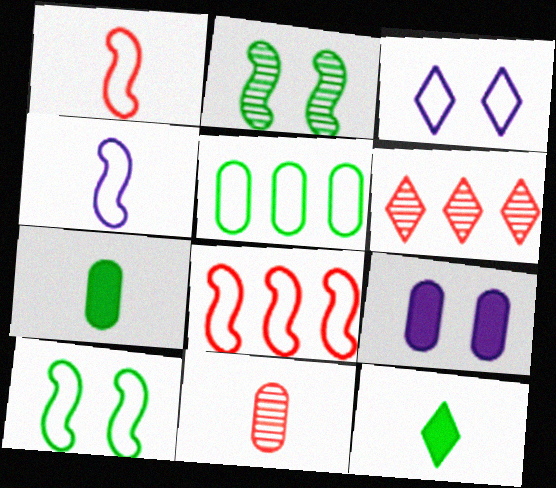[[1, 3, 5], 
[2, 5, 12], 
[3, 6, 12], 
[4, 8, 10], 
[4, 11, 12], 
[5, 9, 11]]